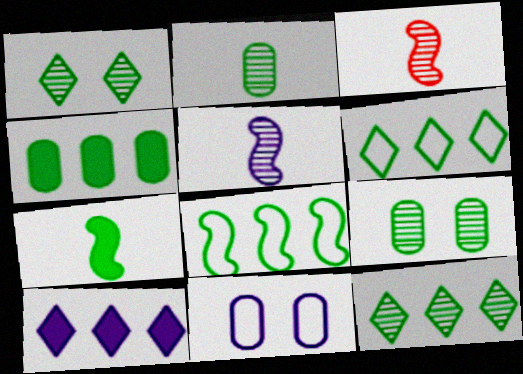[[4, 8, 12], 
[5, 10, 11], 
[6, 7, 9]]